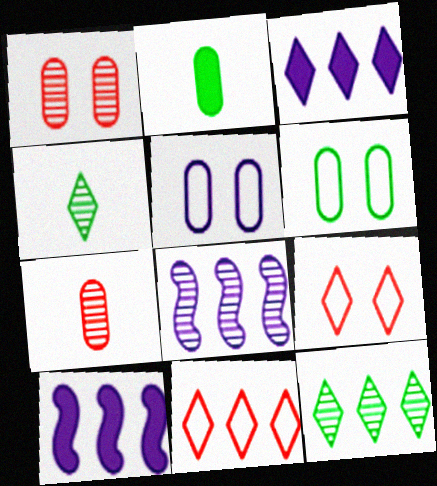[[1, 4, 8], 
[2, 8, 9], 
[3, 4, 9], 
[3, 11, 12]]